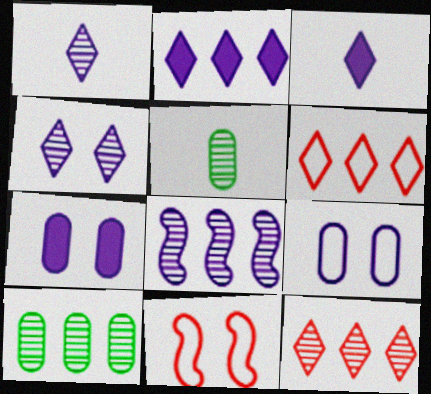[[2, 5, 11], 
[3, 8, 9], 
[3, 10, 11], 
[8, 10, 12]]